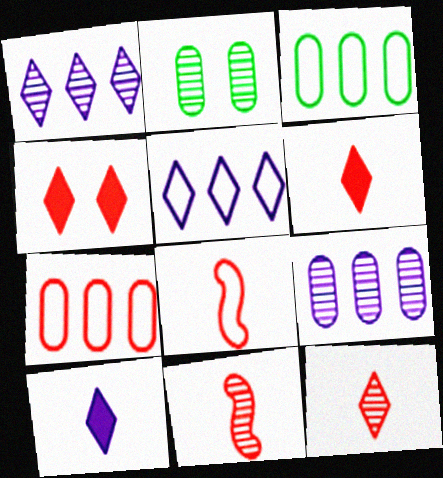[[1, 2, 11], 
[4, 7, 11]]